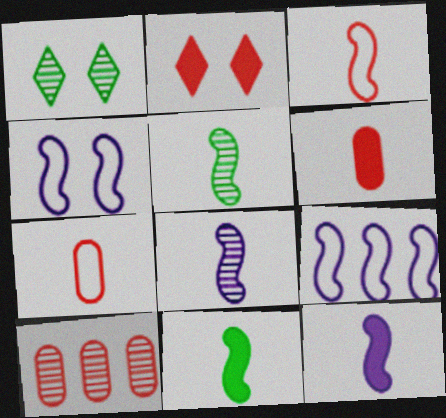[[1, 6, 9], 
[1, 8, 10], 
[2, 3, 10], 
[3, 5, 12], 
[3, 8, 11]]